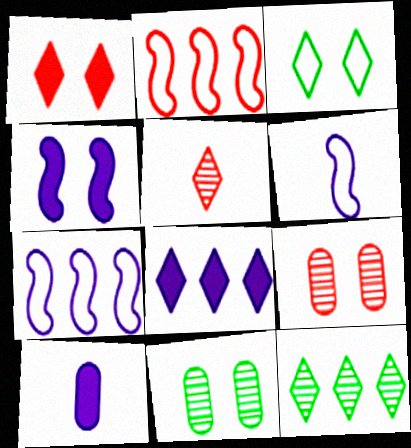[[3, 4, 9], 
[3, 5, 8], 
[4, 8, 10]]